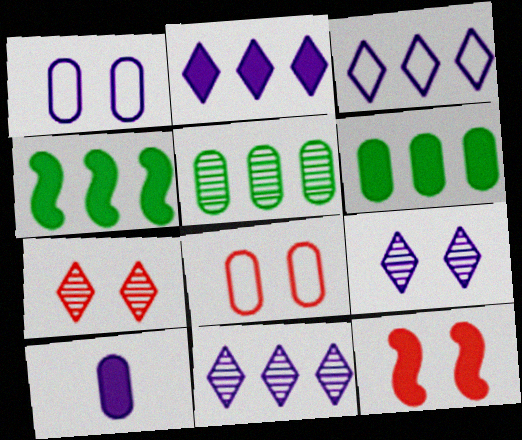[[2, 3, 11], 
[5, 8, 10], 
[7, 8, 12]]